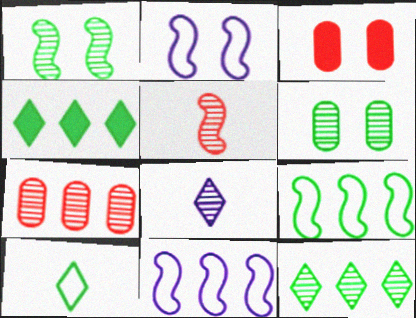[[1, 7, 8], 
[3, 8, 9], 
[4, 7, 11]]